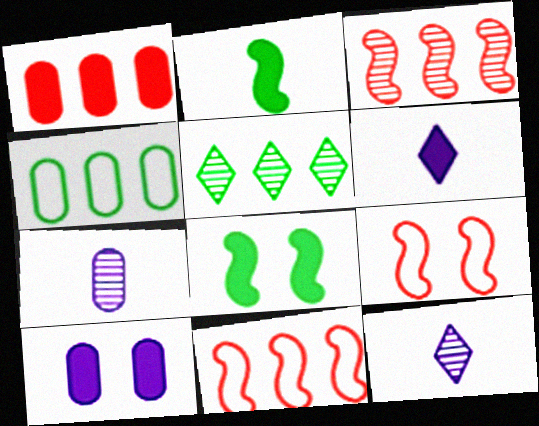[[1, 6, 8]]